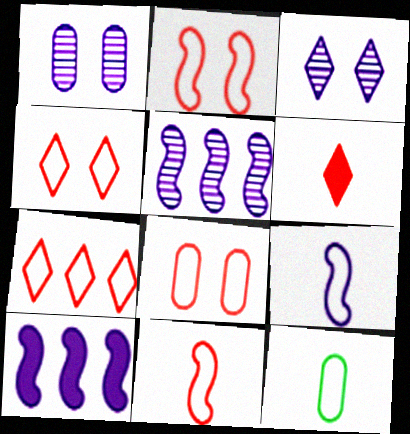[[2, 4, 8], 
[7, 8, 11]]